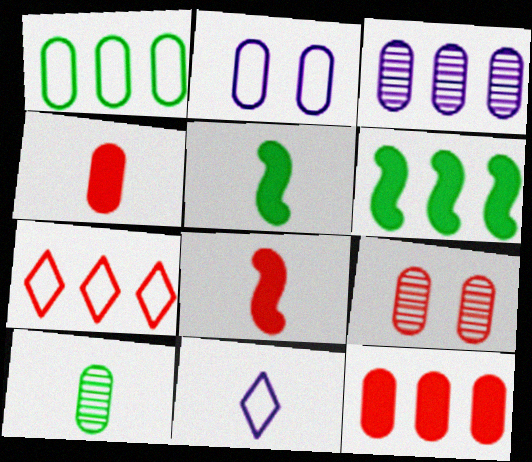[[1, 3, 12], 
[2, 10, 12], 
[3, 6, 7], 
[3, 9, 10], 
[6, 9, 11], 
[7, 8, 9], 
[8, 10, 11]]